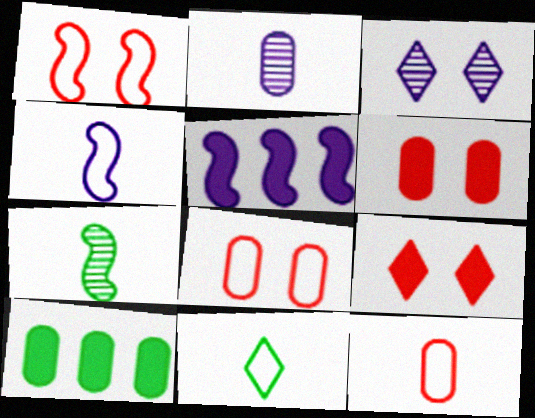[[1, 5, 7], 
[2, 8, 10], 
[4, 11, 12]]